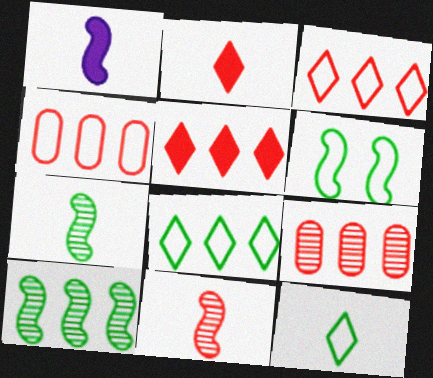[]